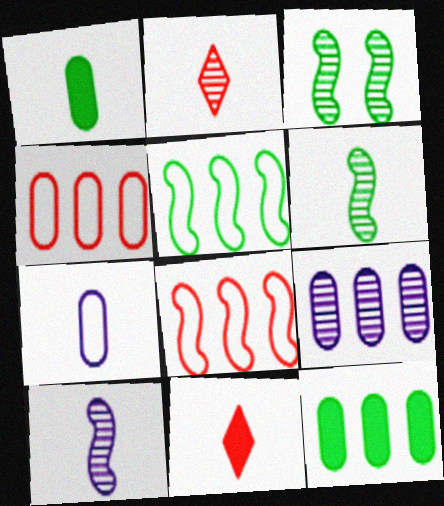[[2, 3, 9], 
[4, 9, 12], 
[6, 7, 11]]